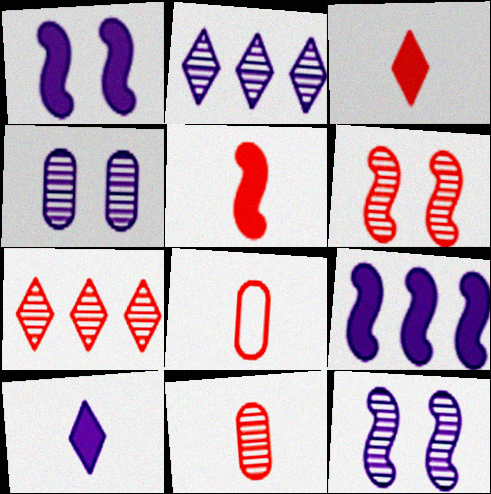[[6, 7, 11]]